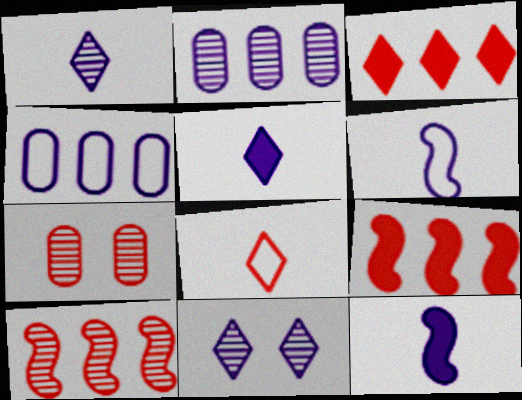[[4, 11, 12], 
[7, 8, 9]]